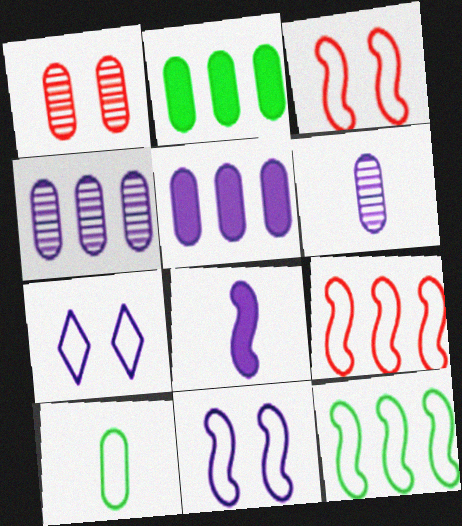[[1, 5, 10], 
[4, 7, 8], 
[7, 9, 10]]